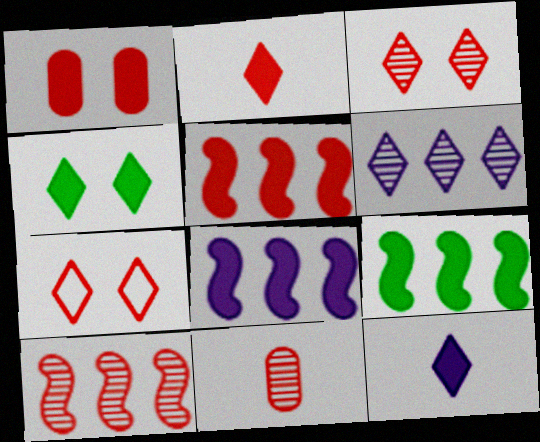[[1, 2, 5], 
[1, 9, 12], 
[3, 10, 11], 
[5, 7, 11], 
[5, 8, 9]]